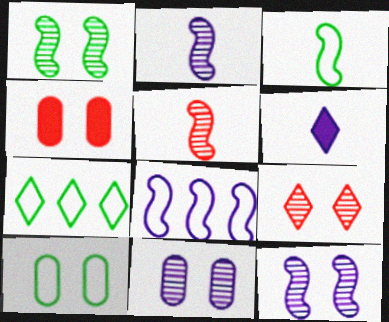[[1, 9, 11], 
[2, 4, 7], 
[3, 7, 10], 
[4, 10, 11], 
[6, 7, 9], 
[6, 8, 11]]